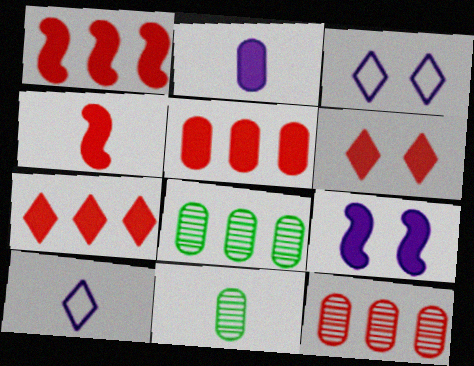[[1, 3, 11], 
[1, 5, 7], 
[3, 4, 8], 
[4, 5, 6], 
[4, 10, 11]]